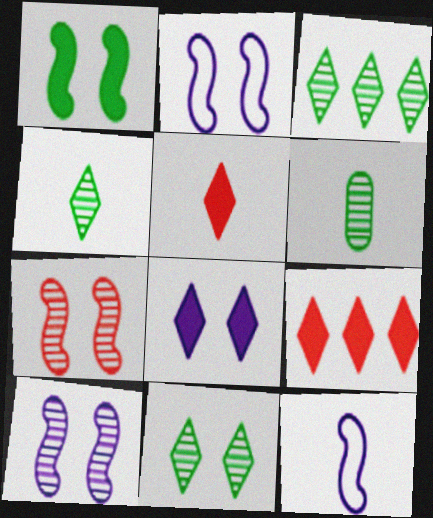[[1, 2, 7], 
[2, 6, 9], 
[3, 4, 11], 
[5, 6, 12]]